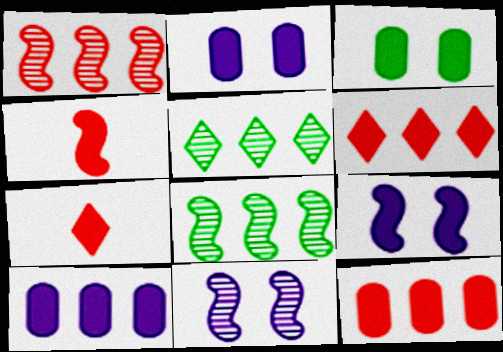[]